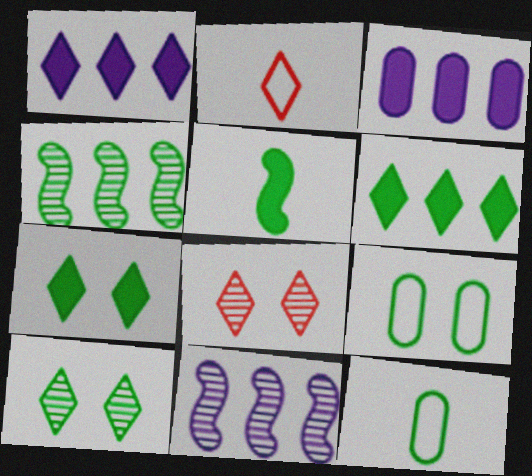[[1, 2, 10], 
[4, 7, 12]]